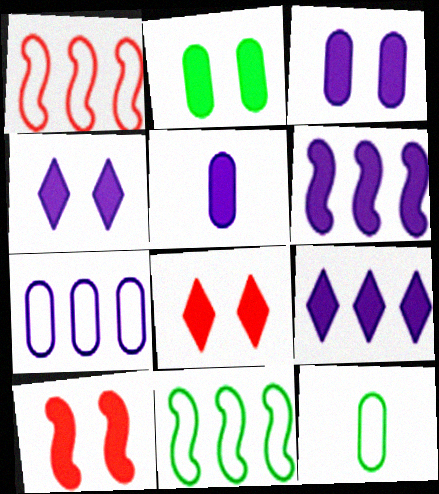[[2, 4, 10], 
[4, 5, 6]]